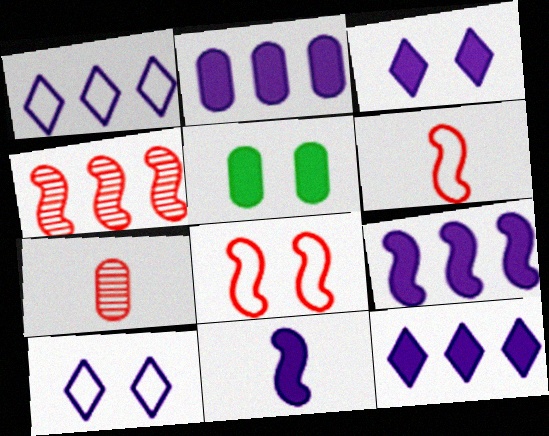[[2, 3, 11], 
[2, 9, 12]]